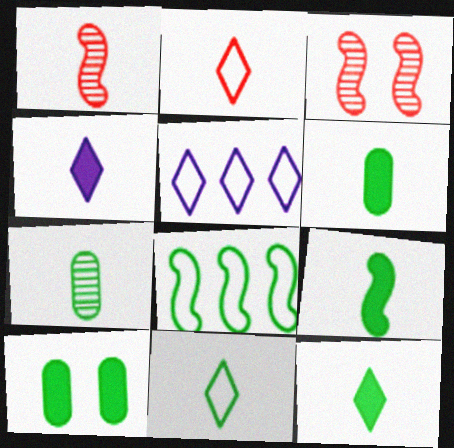[[1, 5, 10], 
[3, 5, 6], 
[6, 9, 12], 
[7, 9, 11]]